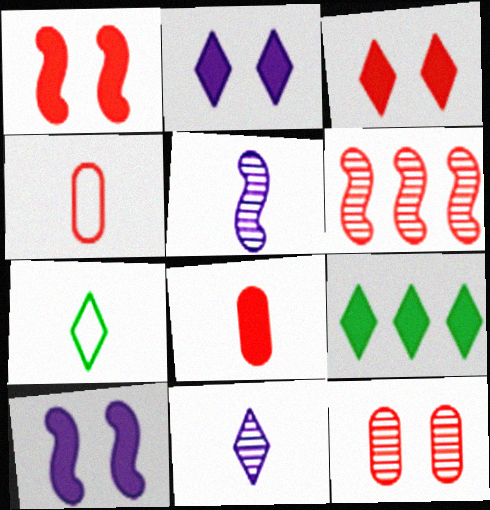[[3, 4, 6], 
[5, 7, 8], 
[8, 9, 10]]